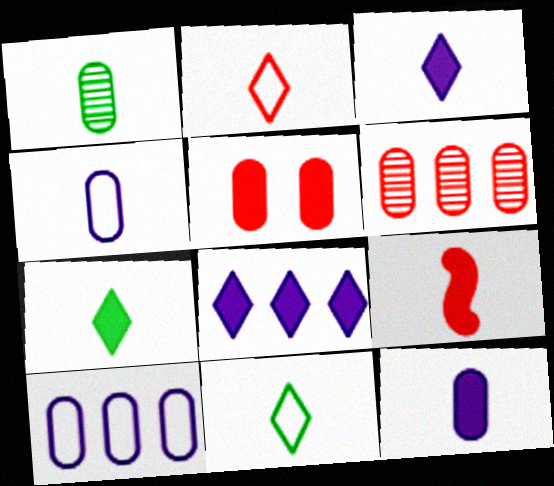[[1, 5, 10], 
[7, 9, 12]]